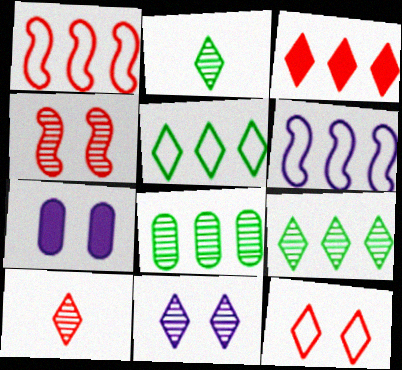[[1, 2, 7], 
[3, 6, 8], 
[3, 10, 12], 
[9, 10, 11]]